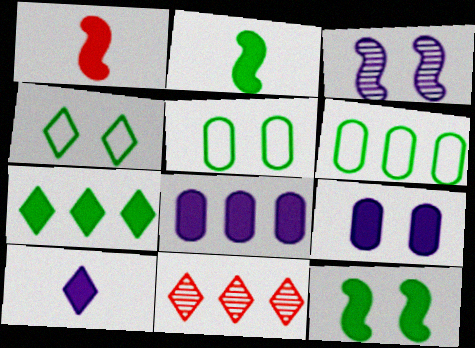[[1, 7, 9], 
[4, 10, 11]]